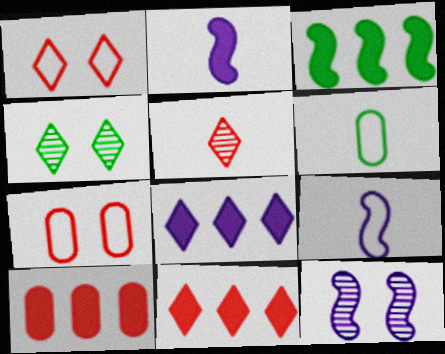[[1, 5, 11], 
[2, 5, 6], 
[3, 4, 6], 
[3, 8, 10], 
[4, 9, 10], 
[6, 11, 12]]